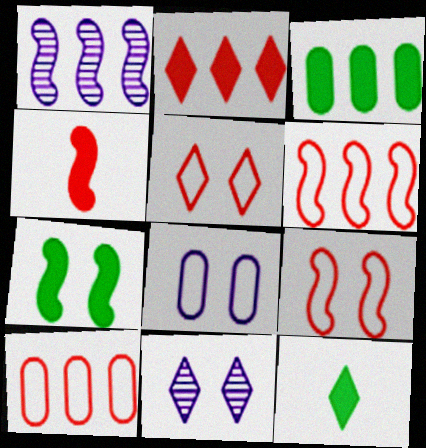[[3, 7, 12]]